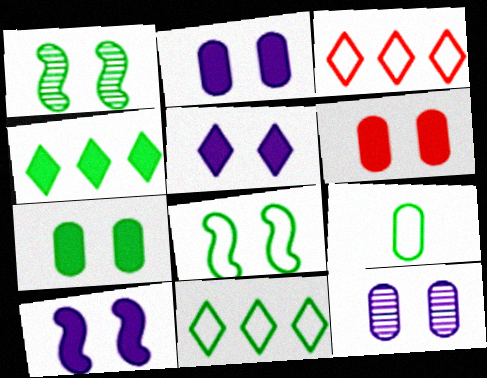[[1, 4, 9], 
[2, 5, 10], 
[2, 6, 7], 
[8, 9, 11]]